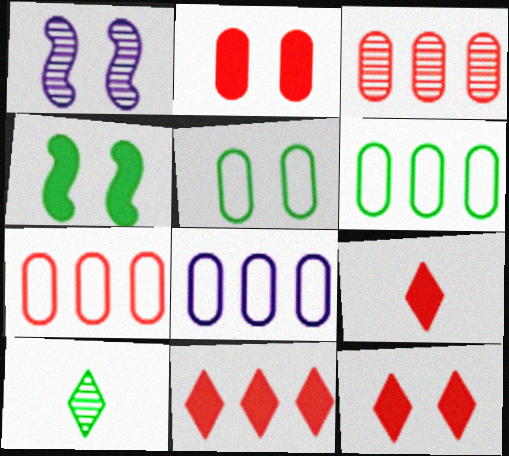[[1, 3, 10], 
[1, 5, 12], 
[1, 6, 9], 
[4, 6, 10], 
[6, 7, 8], 
[9, 11, 12]]